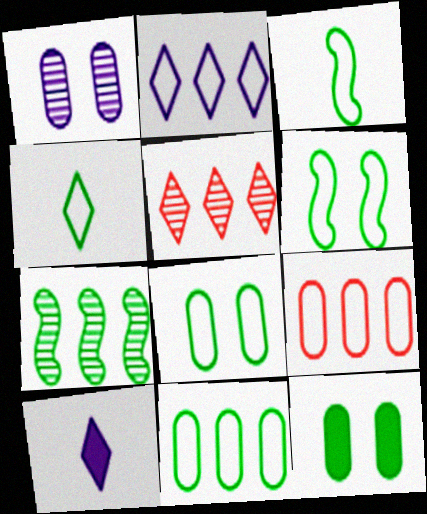[[4, 6, 11], 
[4, 7, 12]]